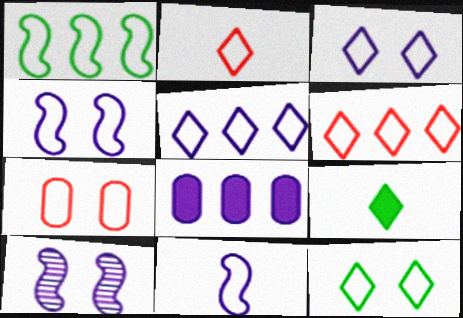[[2, 5, 12], 
[4, 7, 12]]